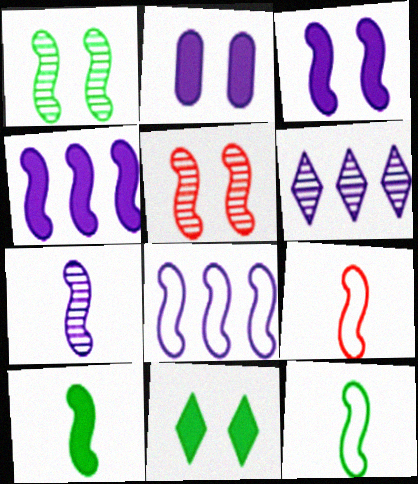[[1, 4, 9], 
[3, 7, 8], 
[4, 5, 12], 
[5, 8, 10], 
[7, 9, 10]]